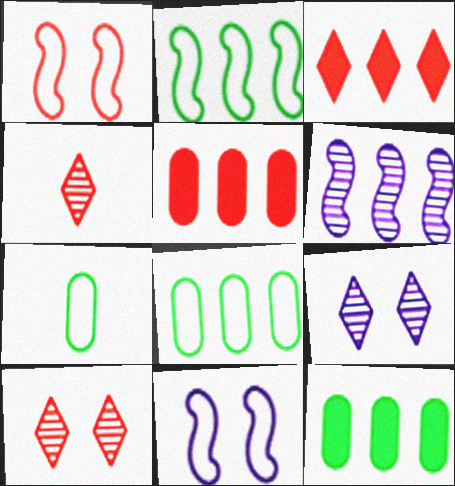[[1, 4, 5], 
[3, 6, 8], 
[4, 11, 12]]